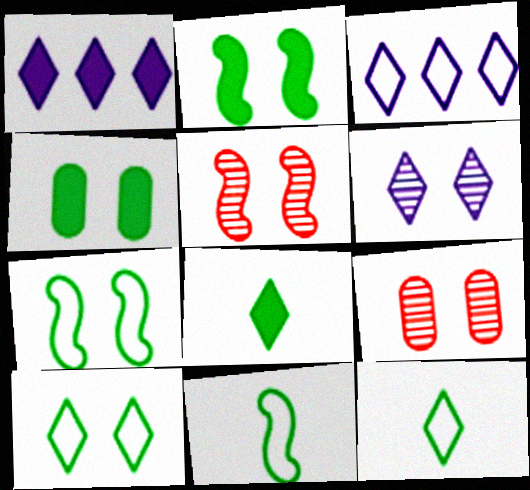[[1, 9, 11]]